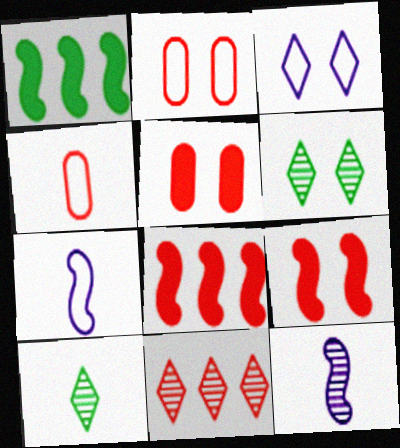[[4, 9, 11]]